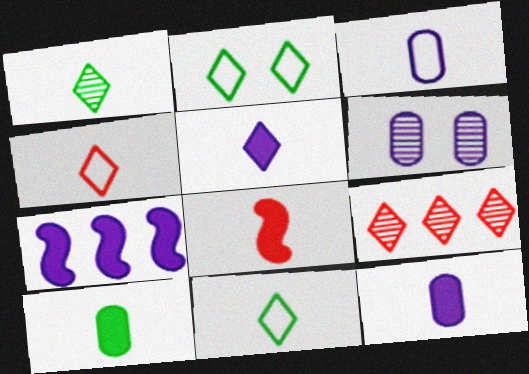[[1, 3, 8], 
[1, 4, 5], 
[2, 5, 9], 
[5, 8, 10]]